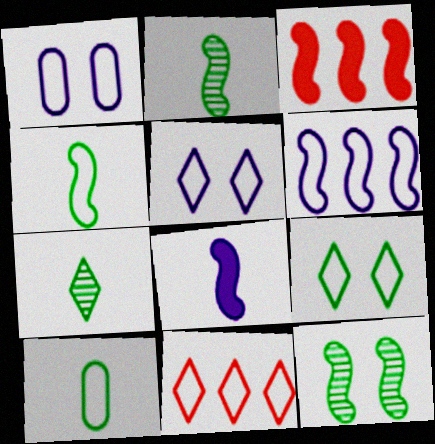[[1, 3, 7], 
[1, 4, 11]]